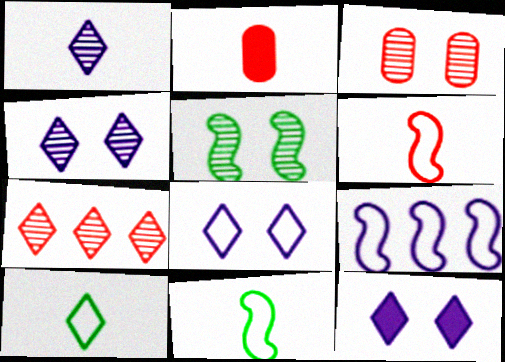[[1, 2, 11], 
[3, 4, 5], 
[4, 8, 12], 
[7, 10, 12]]